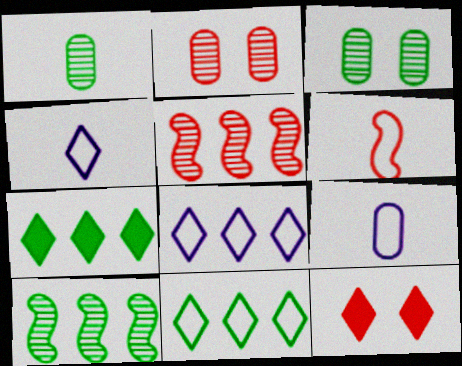[[9, 10, 12]]